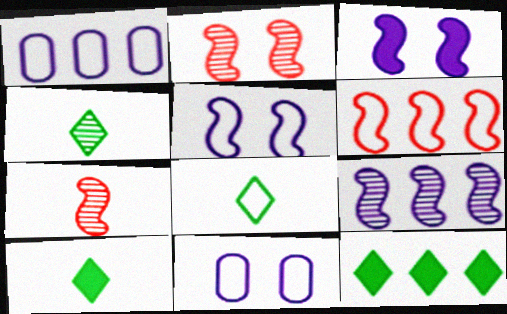[[1, 2, 10], 
[4, 8, 10], 
[6, 8, 11], 
[7, 11, 12]]